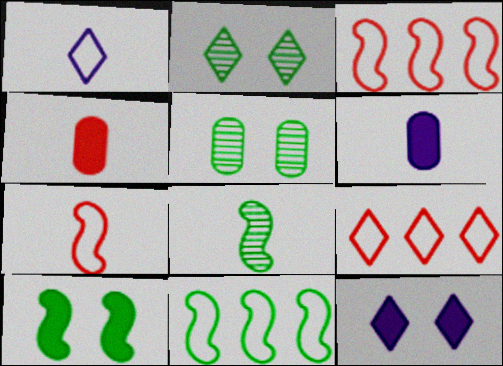[[1, 4, 8], 
[2, 3, 6], 
[8, 10, 11]]